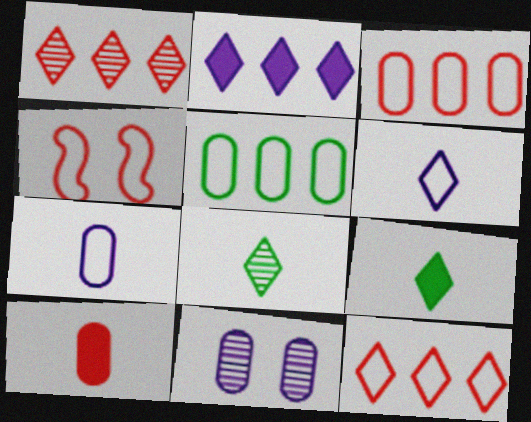[[1, 4, 10], 
[4, 5, 6], 
[5, 10, 11]]